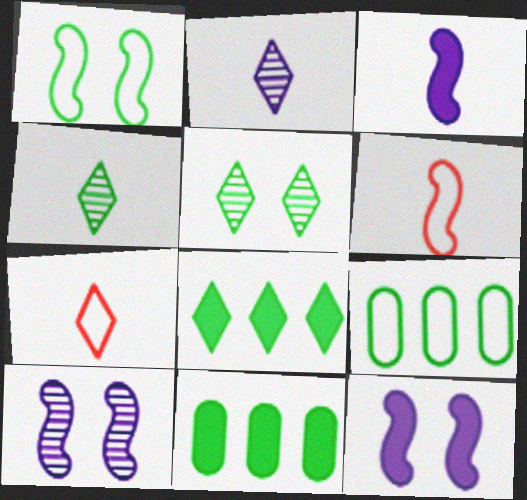[[1, 4, 11], 
[7, 10, 11]]